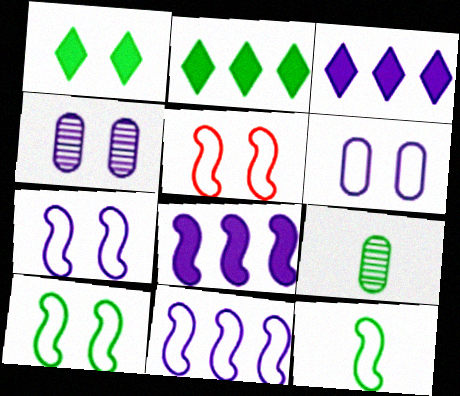[[1, 4, 5], 
[2, 9, 10], 
[3, 5, 9], 
[5, 7, 10], 
[5, 11, 12]]